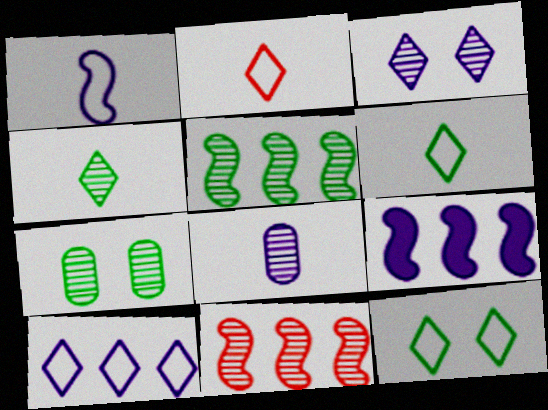[[2, 7, 9], 
[2, 10, 12], 
[4, 5, 7]]